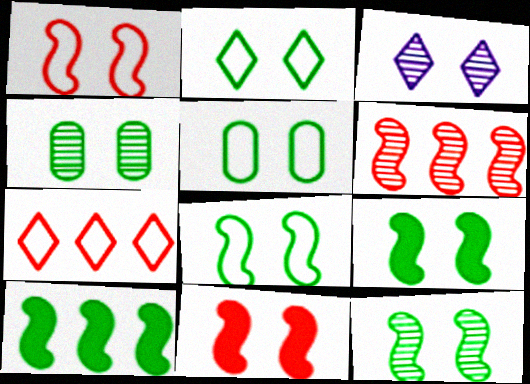[[2, 4, 9], 
[2, 5, 8], 
[3, 5, 11], 
[8, 9, 12]]